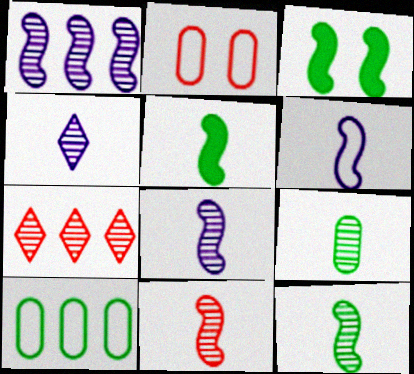[[4, 9, 11], 
[5, 6, 11], 
[8, 11, 12]]